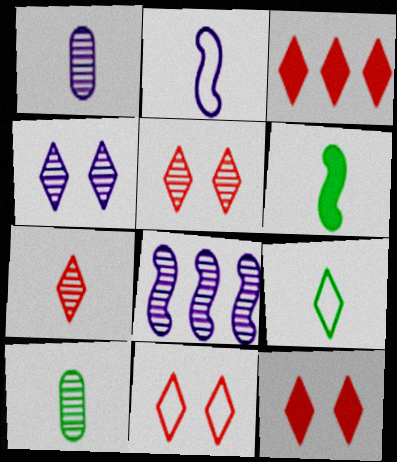[[1, 4, 8], 
[3, 4, 9], 
[3, 7, 11], 
[5, 8, 10], 
[5, 11, 12], 
[6, 9, 10]]